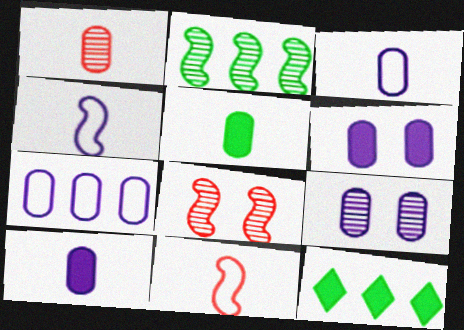[[1, 3, 5], 
[3, 8, 12], 
[7, 9, 10], 
[9, 11, 12]]